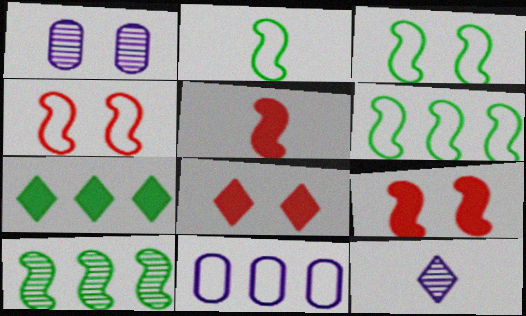[[1, 3, 8], 
[2, 3, 6]]